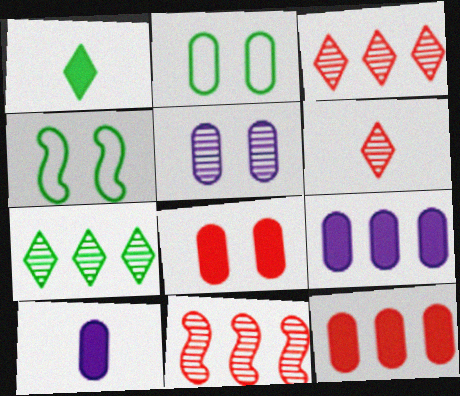[[2, 5, 8], 
[3, 4, 10], 
[4, 6, 9]]